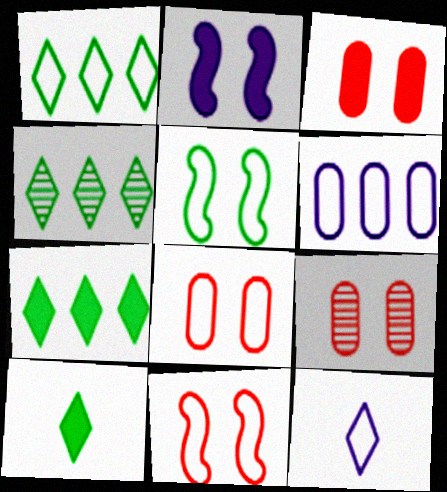[[1, 4, 7], 
[3, 8, 9]]